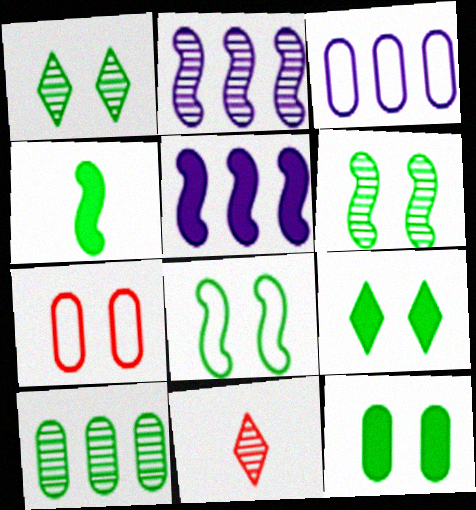[[1, 8, 12]]